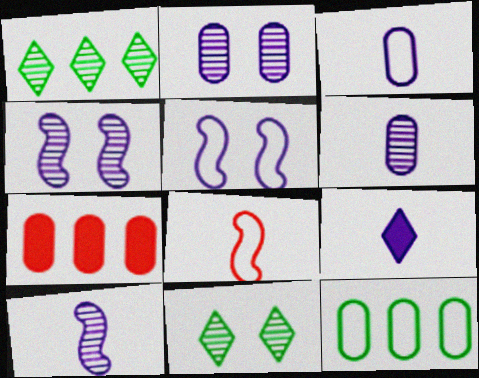[[3, 9, 10]]